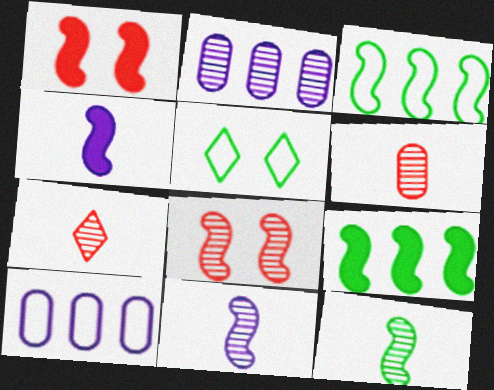[[1, 3, 11], 
[1, 4, 9], 
[3, 4, 8]]